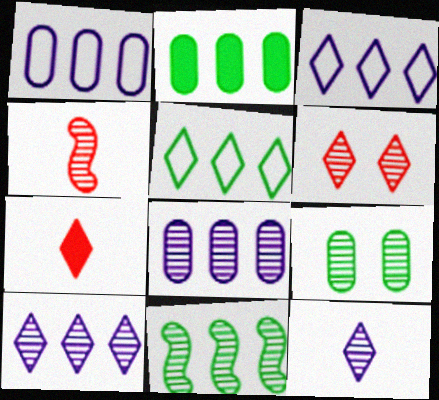[[2, 5, 11], 
[4, 9, 10]]